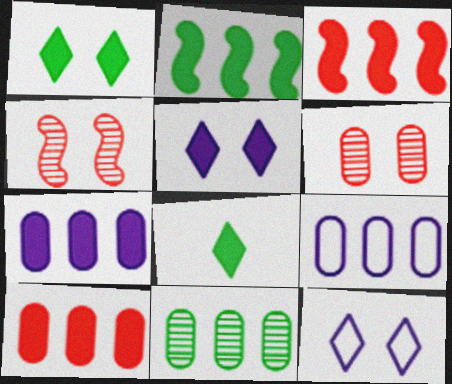[[4, 8, 9], 
[9, 10, 11]]